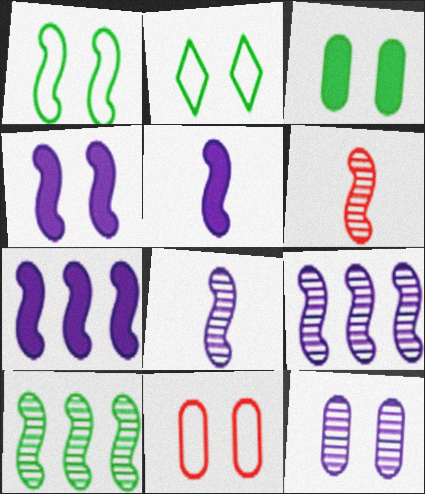[[1, 6, 7], 
[3, 11, 12], 
[4, 5, 7]]